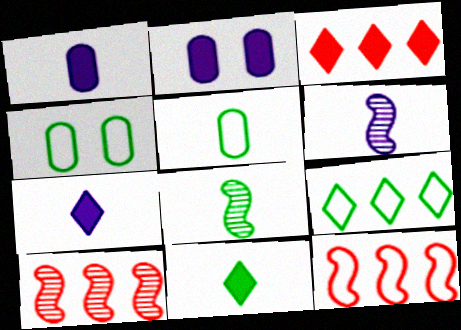[[3, 4, 6], 
[4, 7, 10], 
[5, 8, 11]]